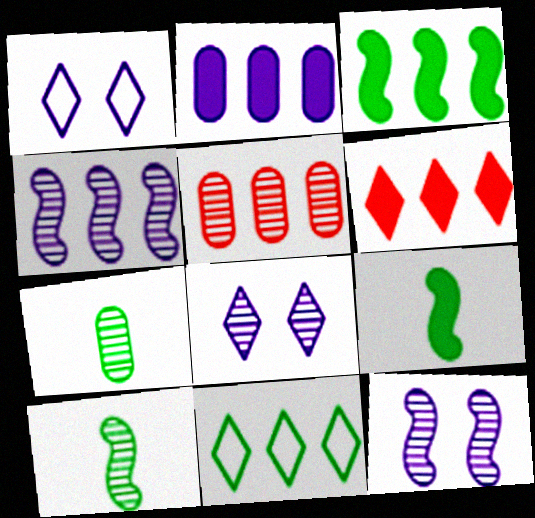[[1, 5, 9], 
[2, 3, 6], 
[5, 8, 10]]